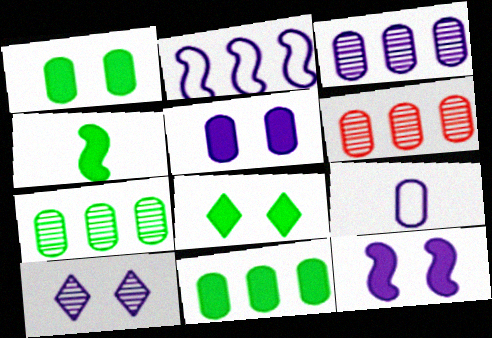[[1, 6, 9], 
[3, 5, 9], 
[3, 6, 7], 
[4, 8, 11]]